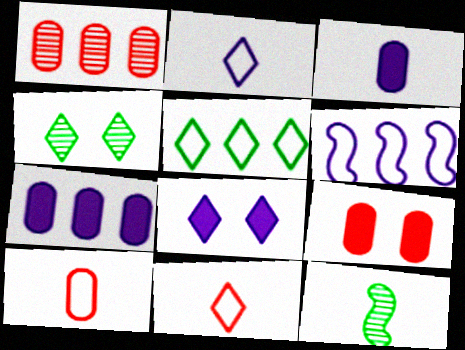[[1, 9, 10], 
[3, 11, 12]]